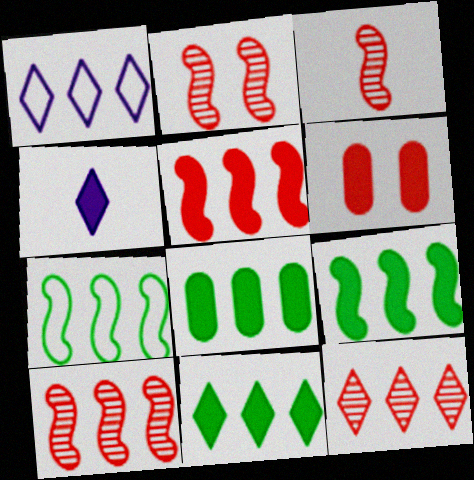[[1, 8, 10], 
[1, 11, 12], 
[2, 3, 10], 
[4, 6, 9], 
[8, 9, 11]]